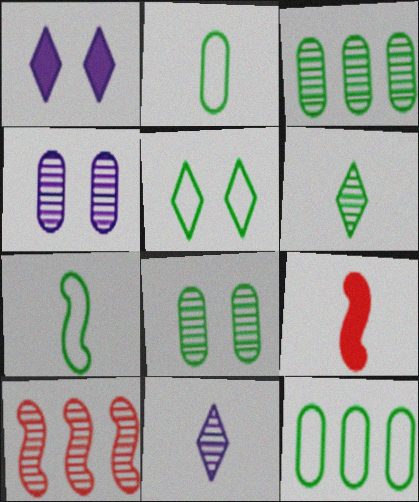[[1, 2, 10], 
[2, 9, 11], 
[4, 6, 10], 
[5, 7, 12], 
[8, 10, 11]]